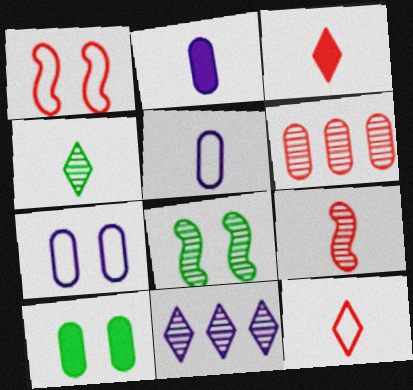[[1, 3, 6], 
[5, 6, 10]]